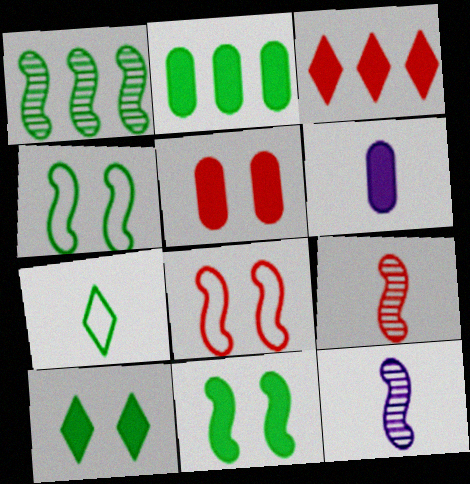[[2, 5, 6], 
[3, 6, 11], 
[6, 7, 9]]